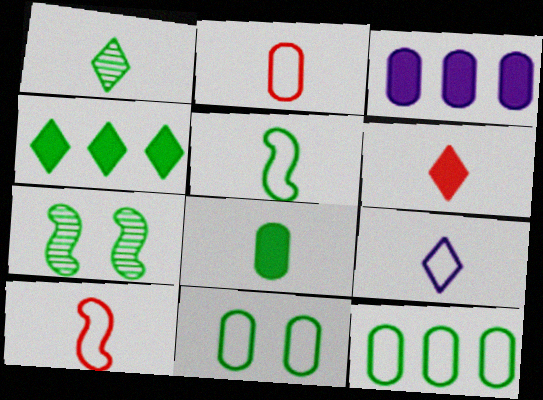[[1, 5, 8], 
[1, 6, 9], 
[2, 5, 9]]